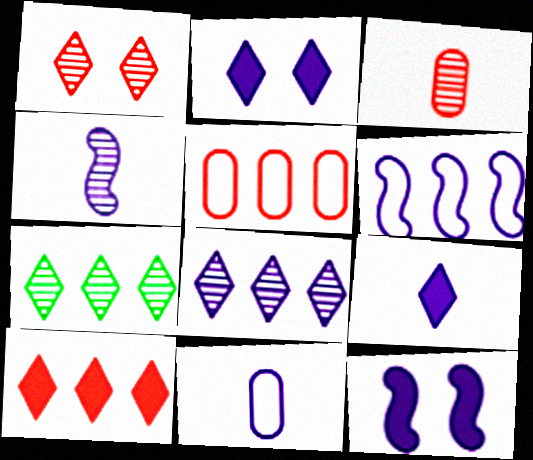[[4, 6, 12], 
[4, 9, 11], 
[8, 11, 12]]